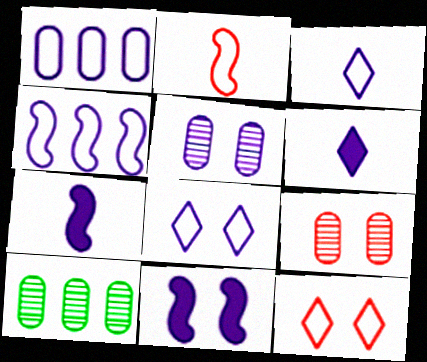[[4, 5, 6], 
[5, 8, 11], 
[7, 10, 12]]